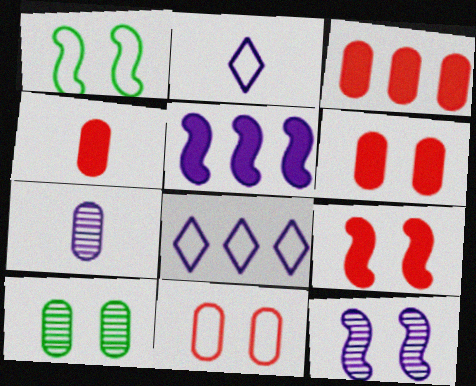[[1, 9, 12], 
[3, 4, 6]]